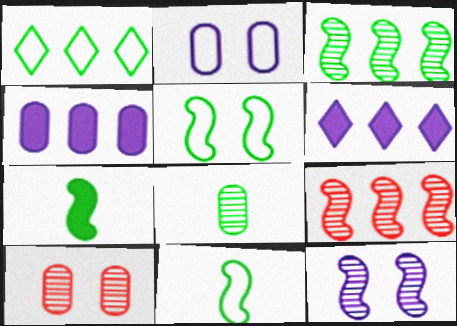[[1, 4, 9], 
[3, 5, 7], 
[6, 10, 11]]